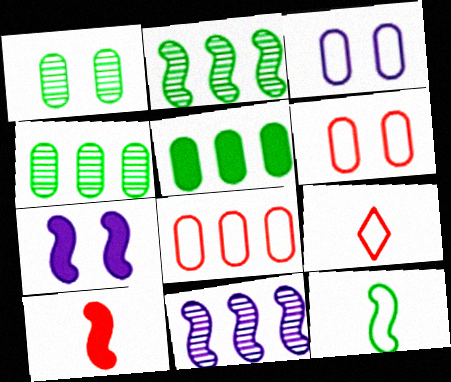[[4, 7, 9]]